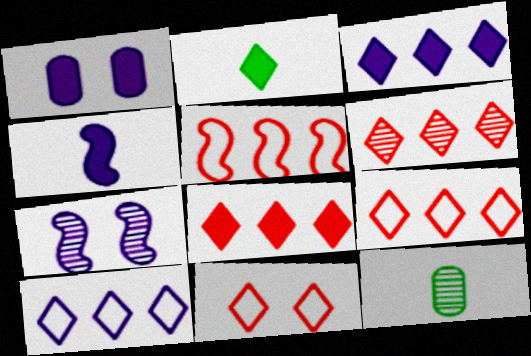[[1, 3, 4], 
[6, 7, 12], 
[6, 8, 9]]